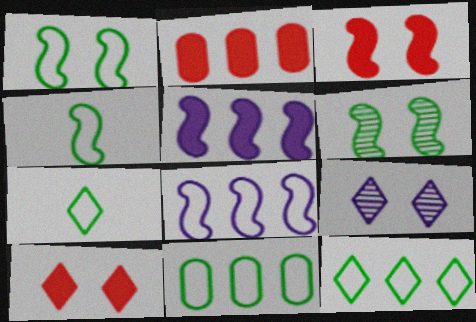[[1, 7, 11], 
[2, 4, 9]]